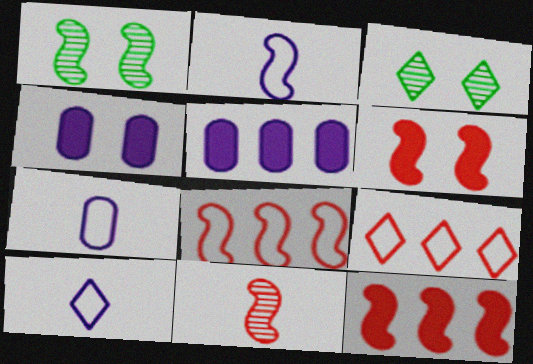[[1, 2, 12], 
[2, 7, 10], 
[3, 7, 12], 
[6, 8, 11]]